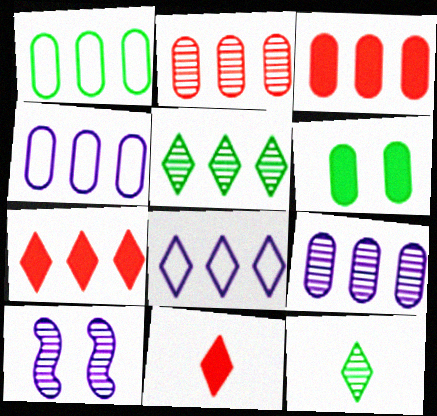[[1, 3, 9], 
[1, 10, 11], 
[2, 10, 12], 
[5, 7, 8]]